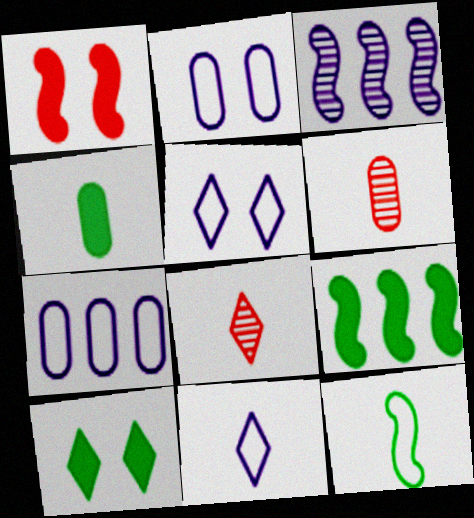[[1, 3, 12], 
[2, 8, 9], 
[4, 9, 10], 
[5, 6, 9]]